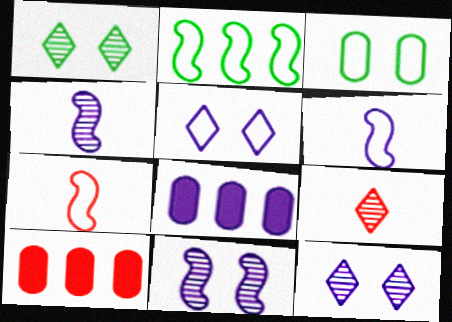[[1, 6, 10], 
[1, 7, 8], 
[4, 5, 8], 
[6, 8, 12]]